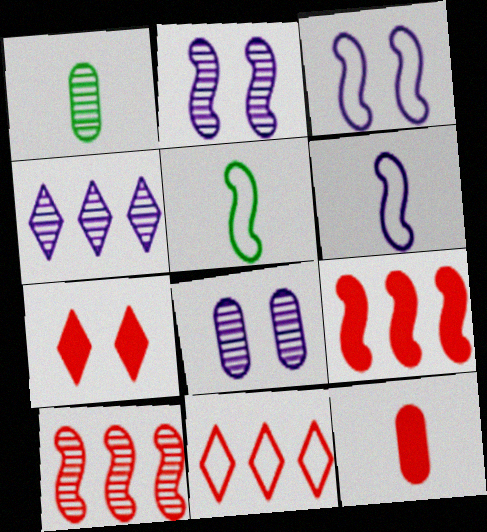[[2, 5, 9], 
[7, 9, 12]]